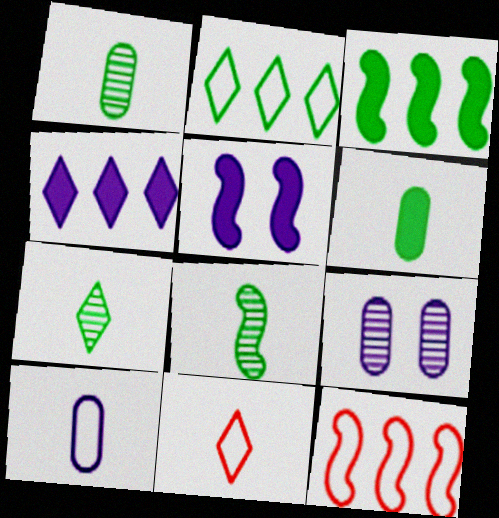[[1, 7, 8], 
[3, 9, 11], 
[5, 8, 12]]